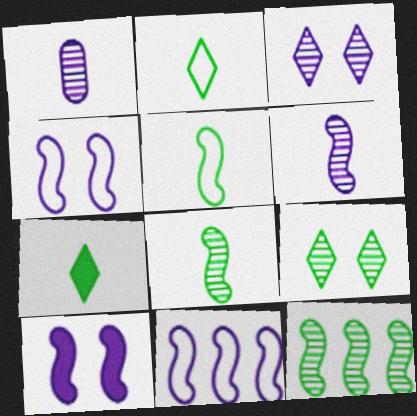[[6, 10, 11]]